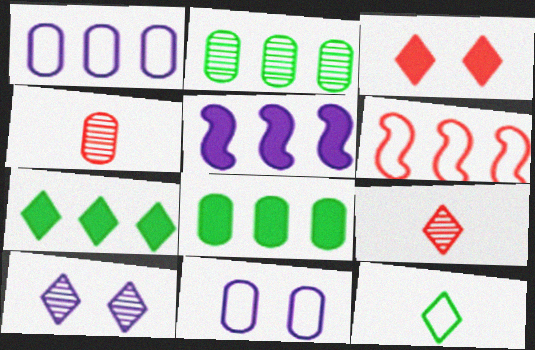[[3, 4, 6], 
[4, 8, 11], 
[6, 11, 12]]